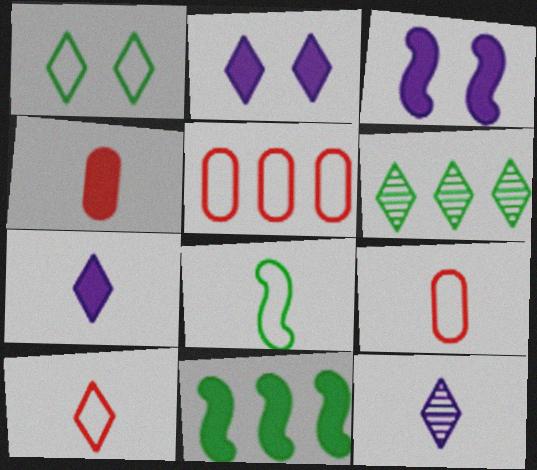[[2, 4, 11], 
[2, 6, 10], 
[3, 6, 9], 
[4, 8, 12]]